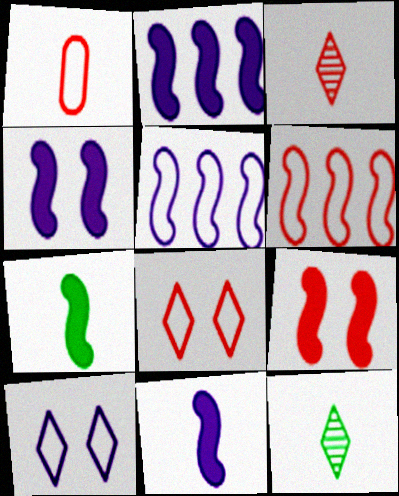[[1, 6, 8], 
[1, 11, 12], 
[2, 4, 11], 
[2, 7, 9]]